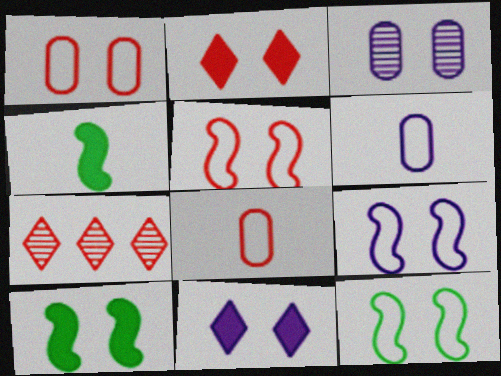[[2, 3, 12], 
[3, 9, 11], 
[5, 9, 12], 
[6, 7, 10]]